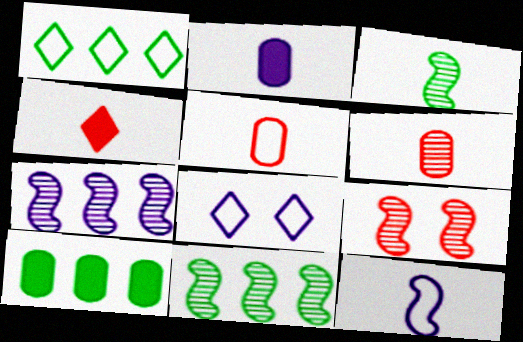[[1, 2, 9], 
[1, 10, 11], 
[2, 7, 8], 
[3, 7, 9]]